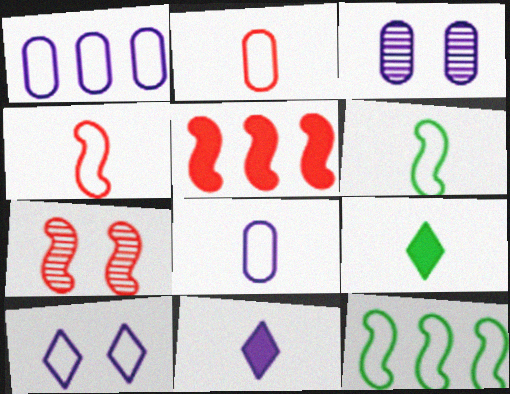[[1, 7, 9], 
[2, 10, 12], 
[4, 5, 7]]